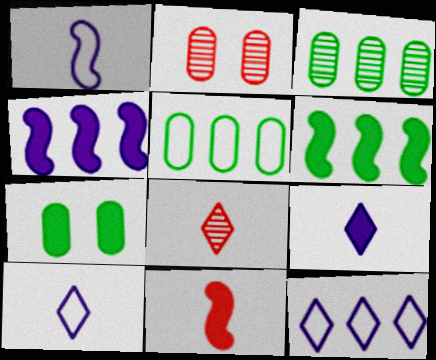[[2, 6, 10]]